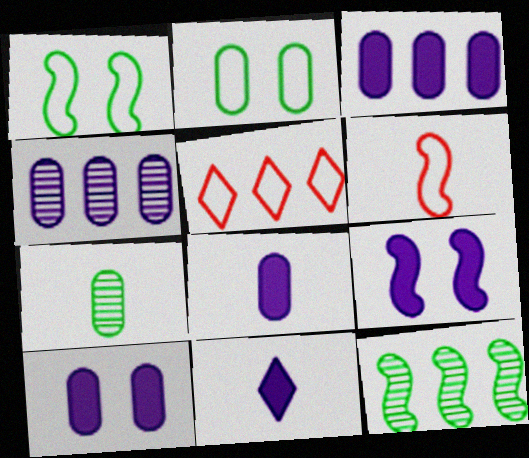[[3, 5, 12], 
[3, 8, 10], 
[3, 9, 11], 
[5, 7, 9], 
[6, 7, 11], 
[6, 9, 12]]